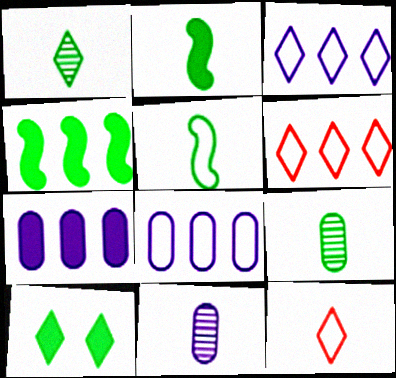[[2, 11, 12]]